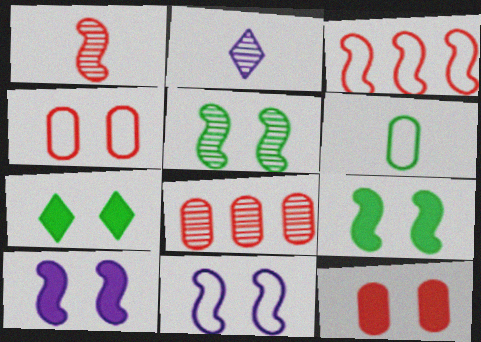[[2, 5, 8], 
[7, 10, 12]]